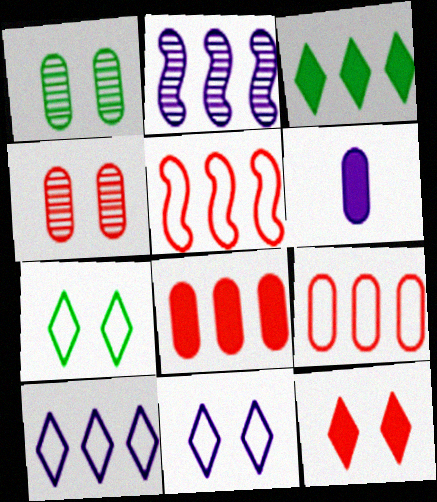[[1, 6, 9], 
[2, 3, 9], 
[2, 6, 11]]